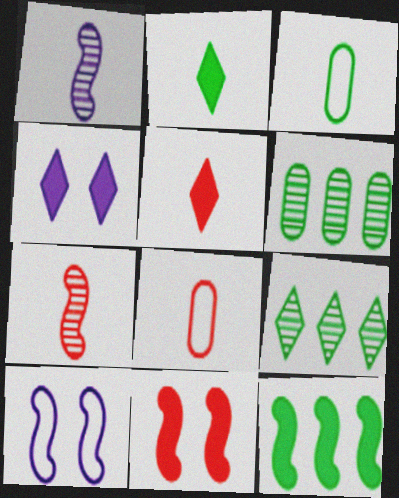[[1, 2, 8], 
[1, 3, 5], 
[5, 6, 10], 
[5, 7, 8], 
[7, 10, 12]]